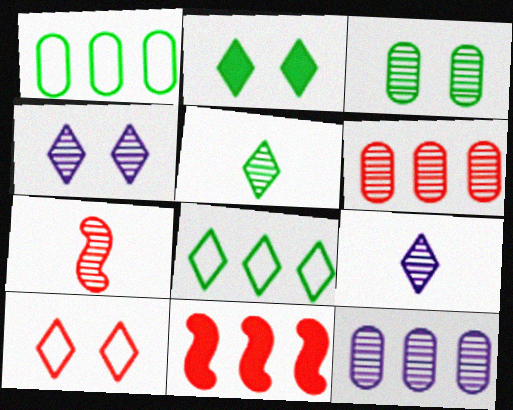[[2, 4, 10], 
[2, 5, 8], 
[8, 11, 12]]